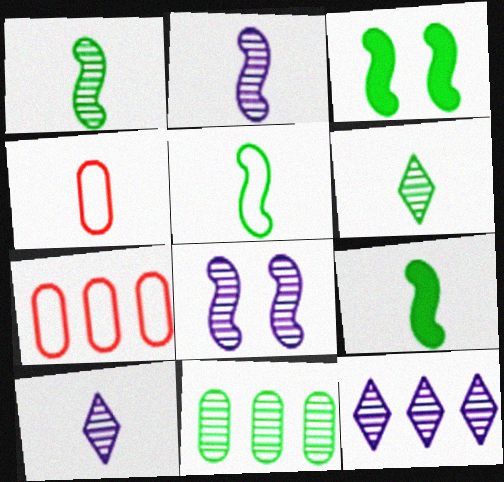[[1, 5, 9], 
[3, 4, 12], 
[3, 7, 10], 
[4, 9, 10]]